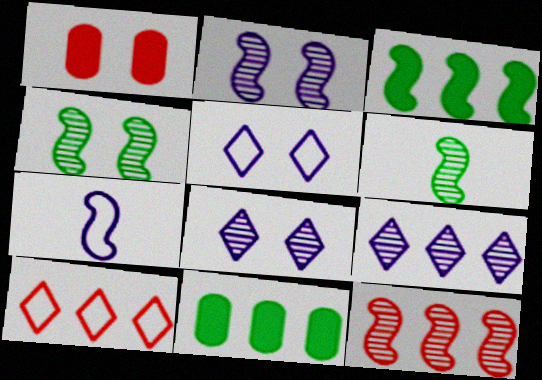[[1, 4, 5], 
[2, 6, 12]]